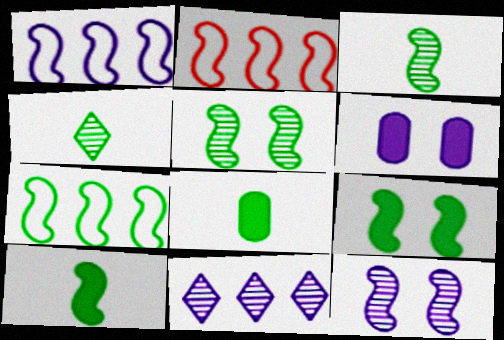[[1, 2, 7], 
[2, 4, 6], 
[2, 10, 12], 
[3, 7, 9], 
[5, 7, 10]]